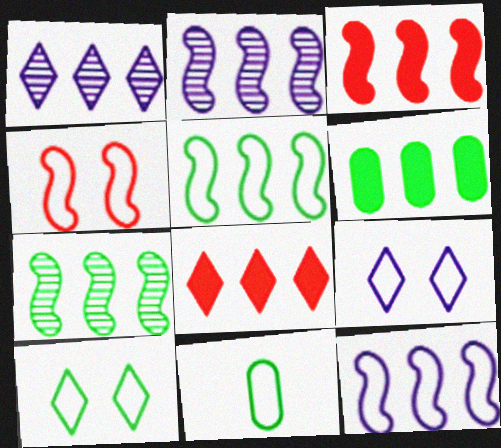[[2, 3, 5], 
[3, 7, 12], 
[5, 10, 11]]